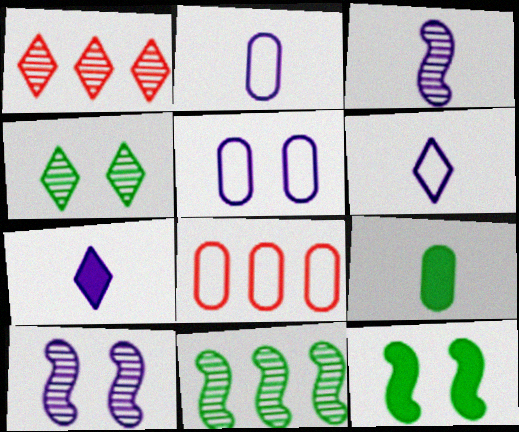[[1, 2, 12], 
[2, 3, 7]]